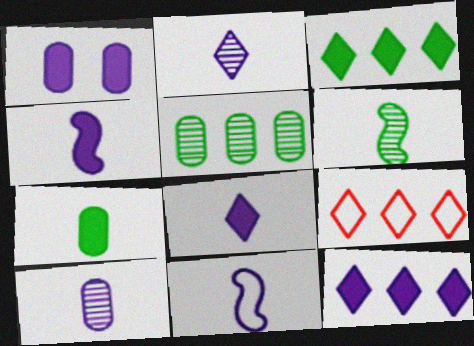[[1, 4, 12], 
[1, 6, 9], 
[8, 10, 11]]